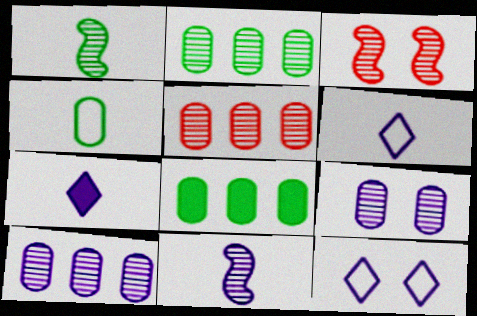[[2, 5, 10], 
[3, 6, 8]]